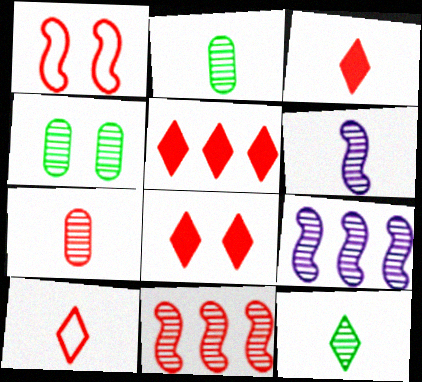[[1, 5, 7], 
[3, 5, 8], 
[6, 7, 12]]